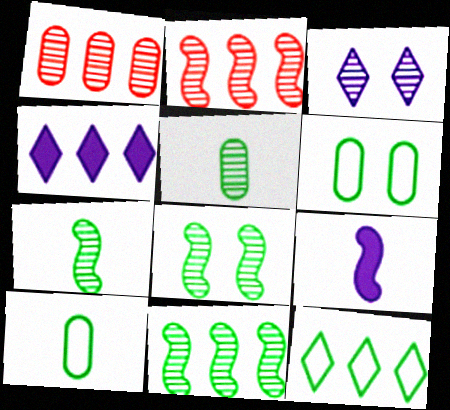[[1, 3, 7], 
[2, 3, 5], 
[7, 8, 11]]